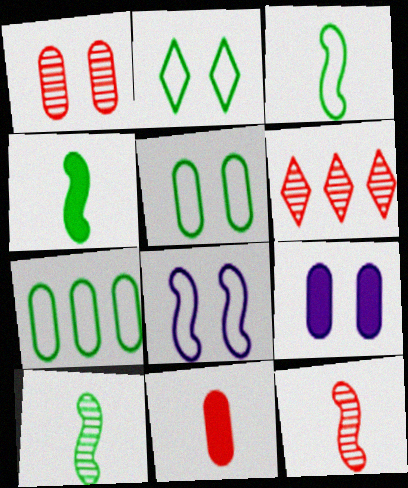[[1, 5, 9], 
[1, 6, 12], 
[2, 3, 7], 
[3, 4, 10], 
[3, 6, 9]]